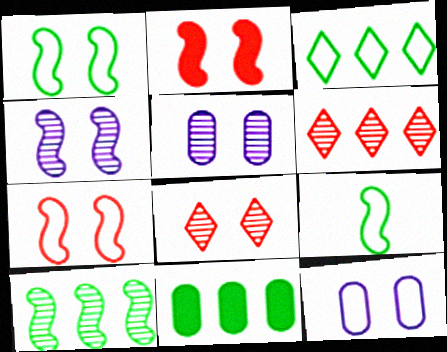[[1, 2, 4], 
[3, 10, 11]]